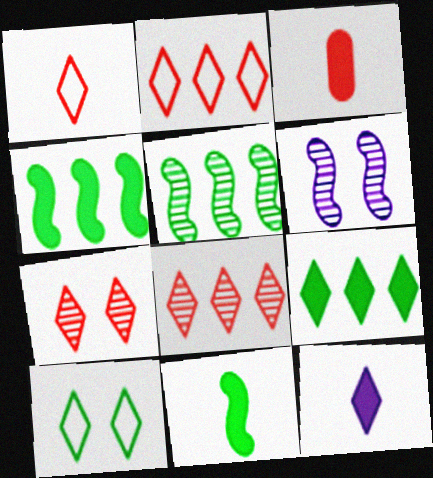[[3, 11, 12], 
[8, 10, 12]]